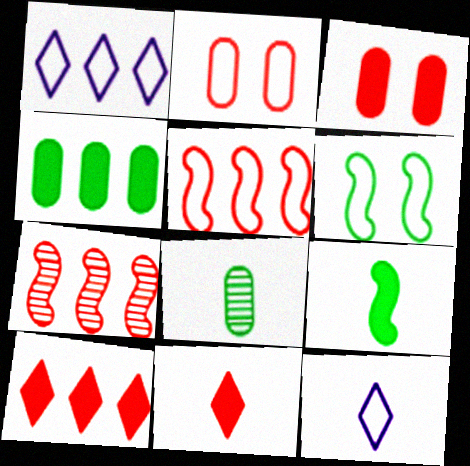[[1, 4, 7], 
[2, 7, 11]]